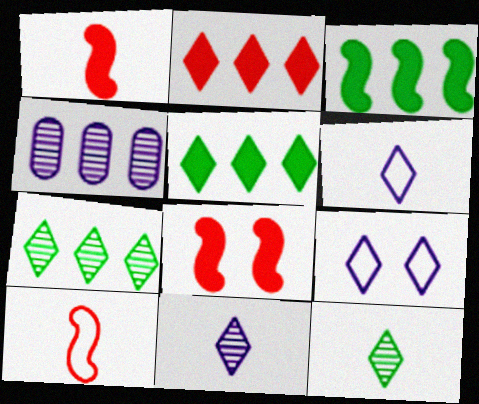[[2, 9, 12]]